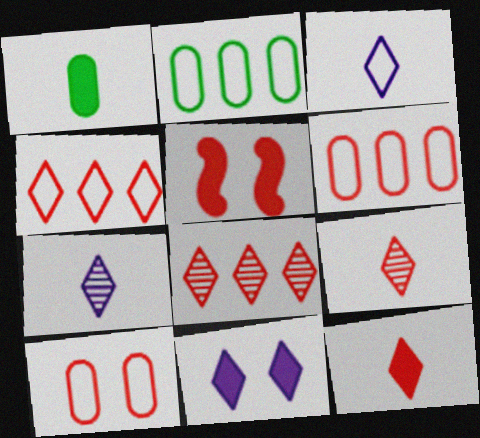[[2, 5, 7], 
[5, 6, 9]]